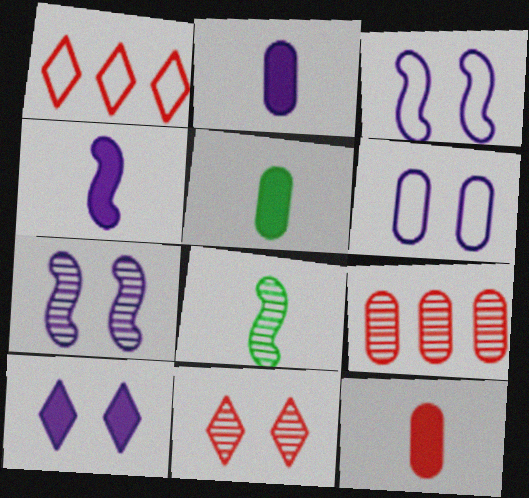[[1, 5, 7], 
[2, 5, 12], 
[5, 6, 9], 
[6, 7, 10]]